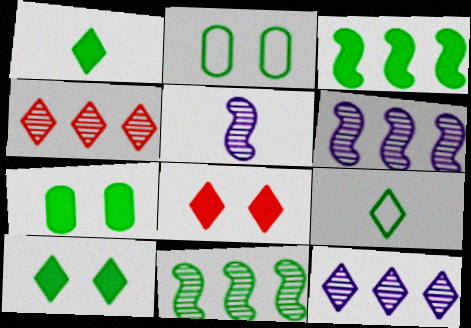[[1, 2, 11], 
[1, 3, 7], 
[7, 9, 11], 
[8, 9, 12]]